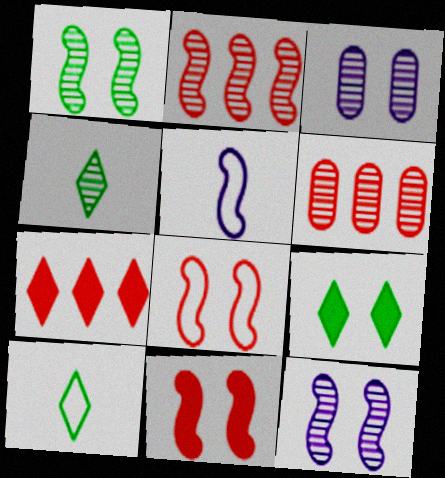[[2, 3, 4], 
[3, 8, 9], 
[4, 6, 12], 
[5, 6, 9]]